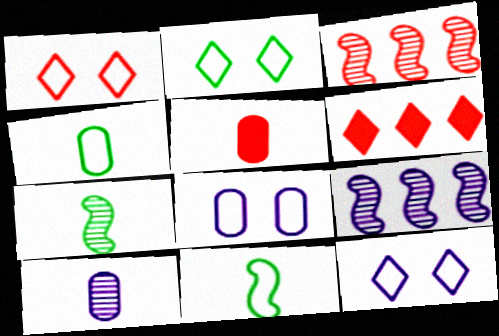[[1, 2, 12], 
[1, 3, 5], 
[2, 5, 9], 
[4, 5, 10], 
[6, 7, 8]]